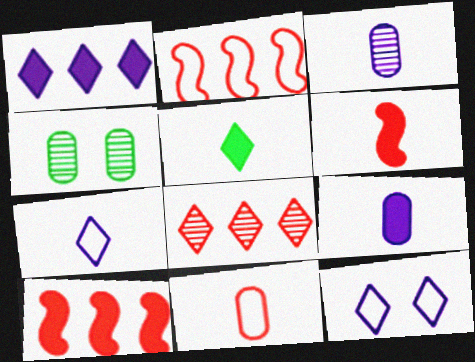[[4, 7, 10], 
[5, 6, 9], 
[5, 8, 12]]